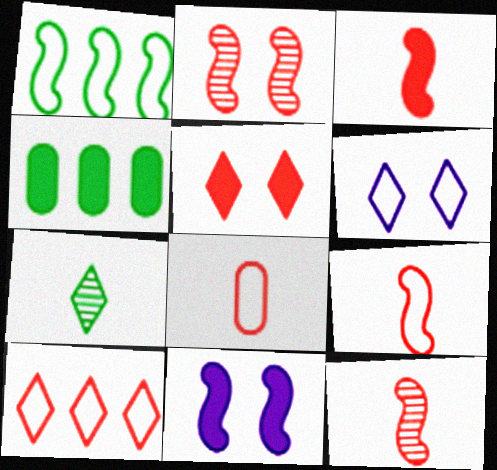[[1, 6, 8], 
[1, 11, 12], 
[3, 9, 12], 
[4, 6, 12]]